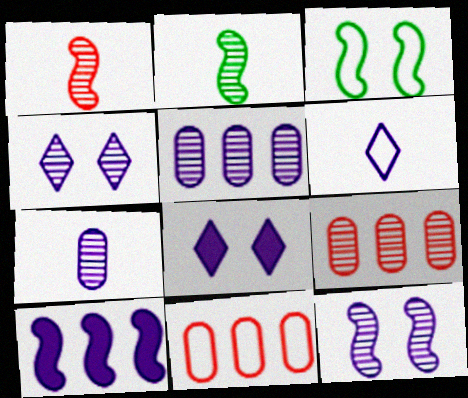[[1, 3, 10], 
[2, 4, 9], 
[2, 8, 11], 
[3, 6, 11]]